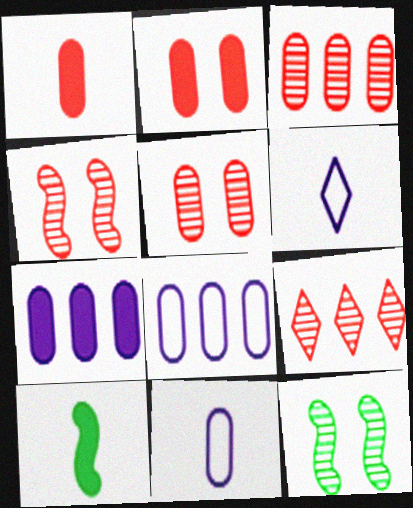[]